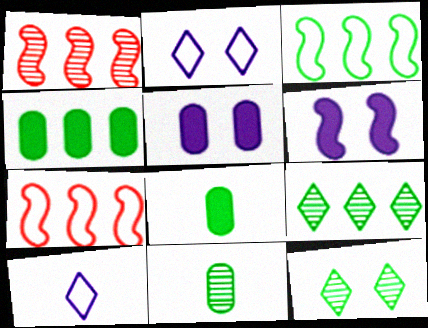[[1, 2, 8], 
[3, 4, 9], 
[3, 8, 12]]